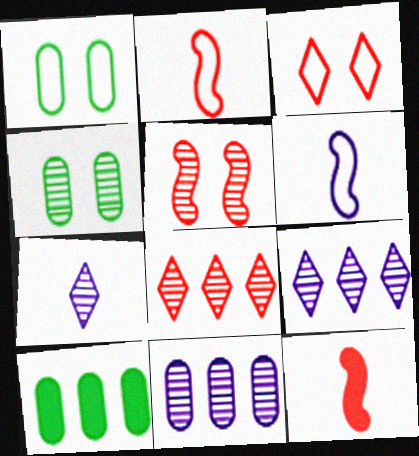[[1, 9, 12]]